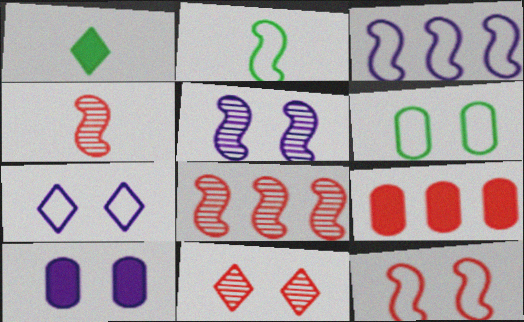[[2, 3, 12], 
[5, 7, 10], 
[6, 7, 12]]